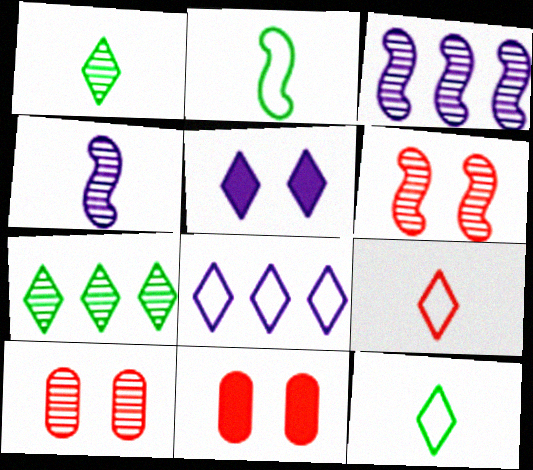[[1, 3, 10], 
[3, 11, 12], 
[4, 7, 10], 
[5, 7, 9]]